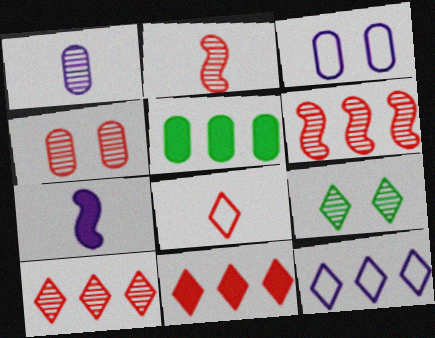[[1, 6, 9], 
[2, 4, 10], 
[5, 6, 12]]